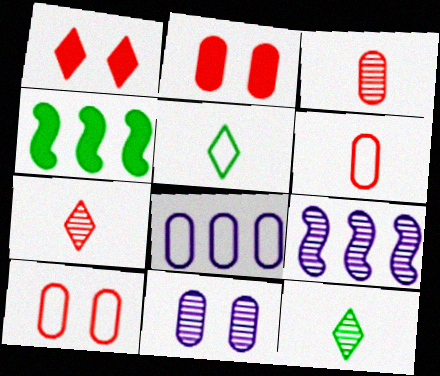[[2, 5, 9]]